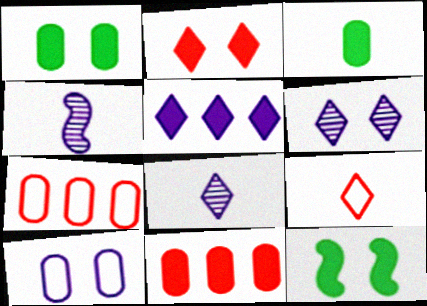[[3, 4, 9], 
[4, 5, 10], 
[7, 8, 12]]